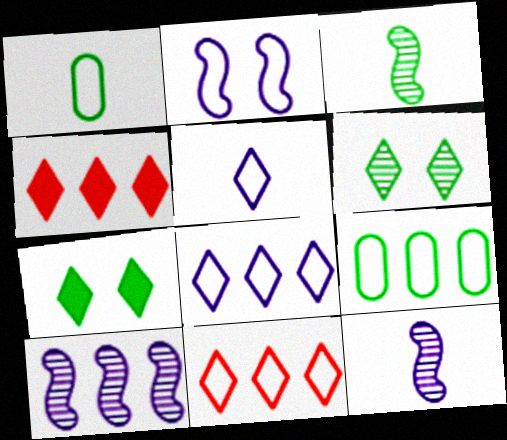[[1, 2, 11], 
[3, 7, 9], 
[4, 5, 6], 
[4, 9, 10]]